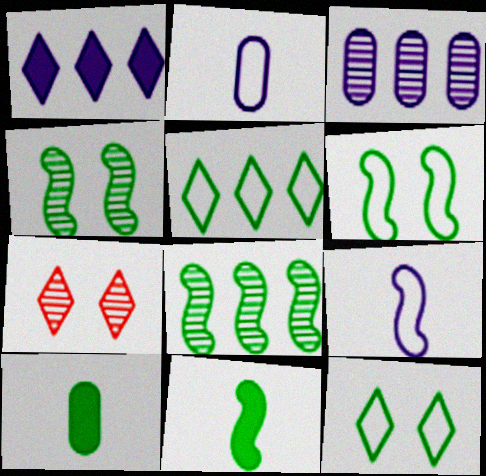[[4, 5, 10], 
[6, 8, 11], 
[8, 10, 12]]